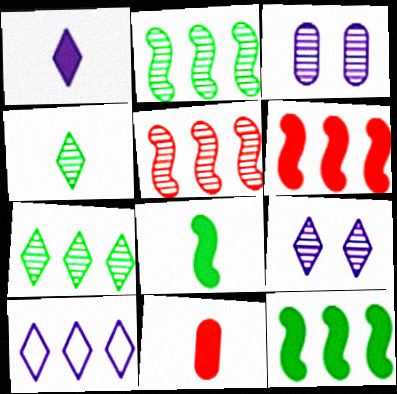[[1, 8, 11], 
[1, 9, 10], 
[3, 4, 5]]